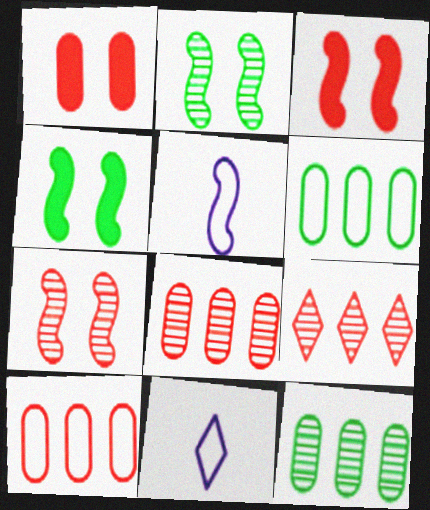[[3, 11, 12], 
[4, 8, 11]]